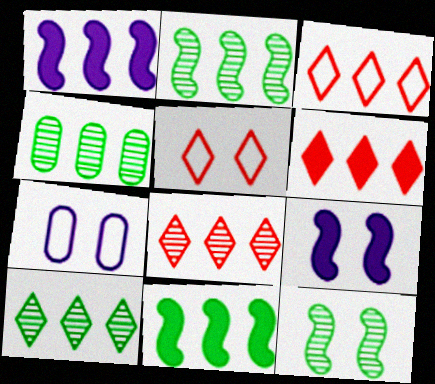[[1, 3, 4], 
[2, 4, 10], 
[3, 6, 8]]